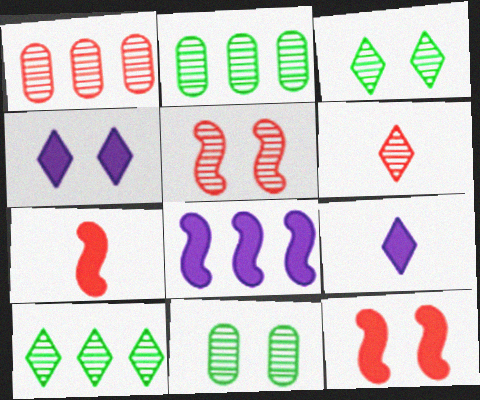[[1, 5, 6]]